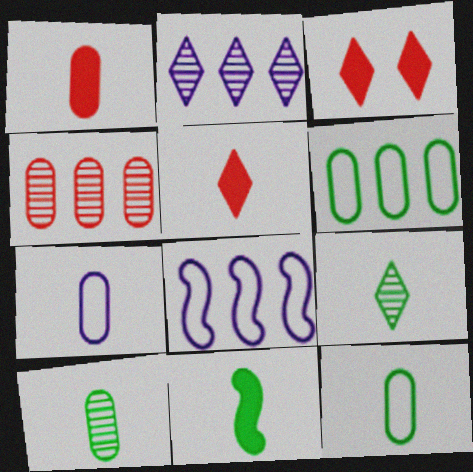[[1, 7, 10], 
[3, 8, 10], 
[9, 11, 12]]